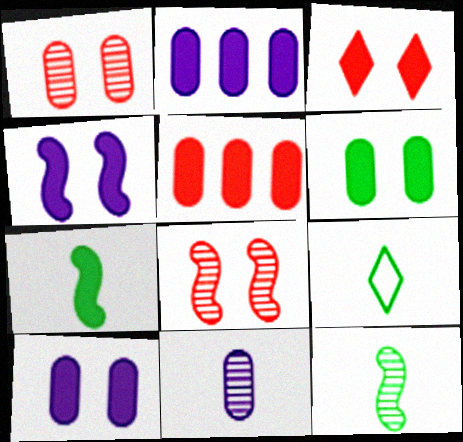[[2, 3, 7], 
[2, 8, 9], 
[3, 4, 6]]